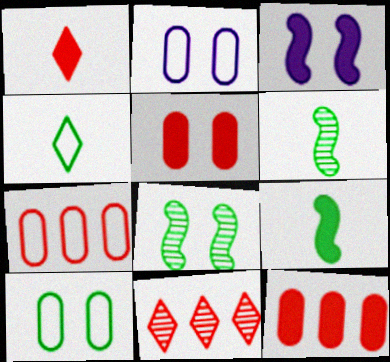[[2, 9, 11]]